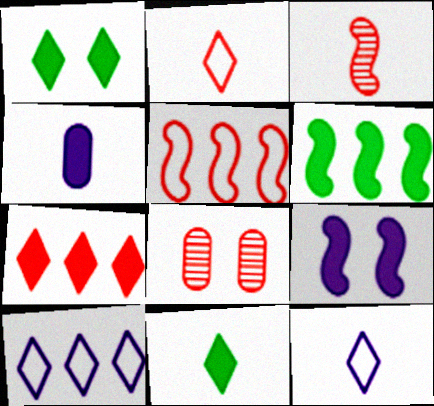[[6, 8, 12]]